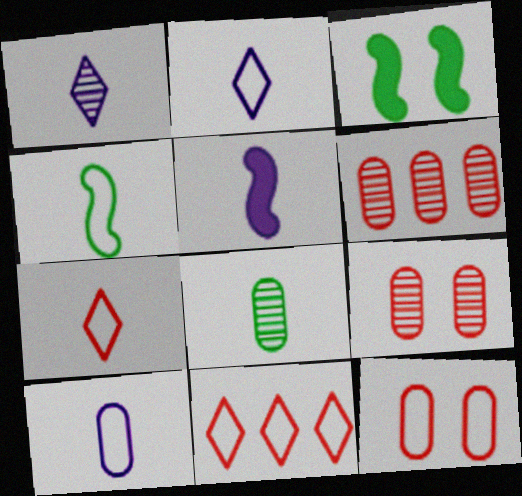[[1, 5, 10], 
[2, 3, 6], 
[4, 7, 10], 
[5, 7, 8]]